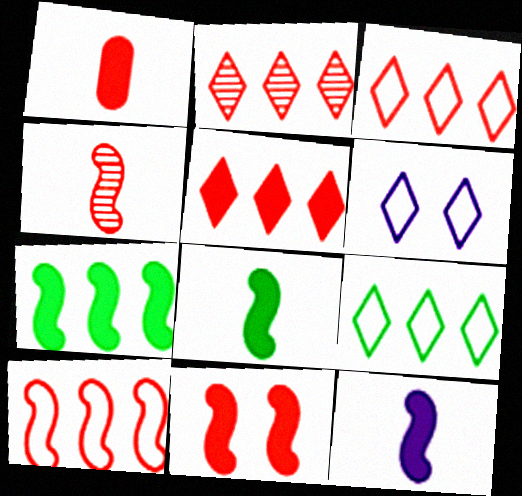[[1, 5, 11], 
[2, 3, 5], 
[4, 10, 11], 
[7, 11, 12]]